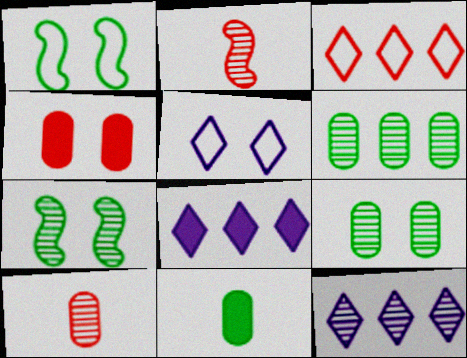[[1, 8, 10], 
[2, 3, 4], 
[2, 9, 12], 
[4, 5, 7], 
[7, 10, 12]]